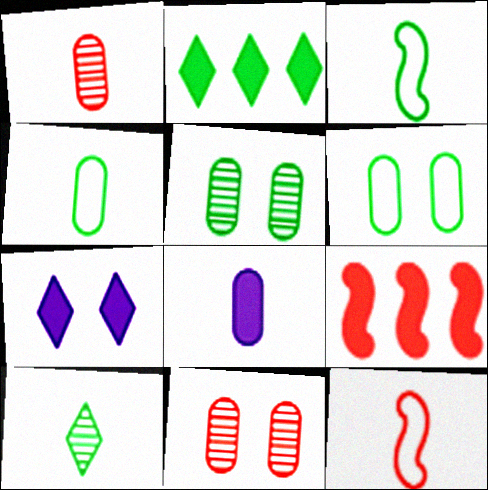[[1, 4, 8], 
[2, 3, 5], 
[8, 10, 12]]